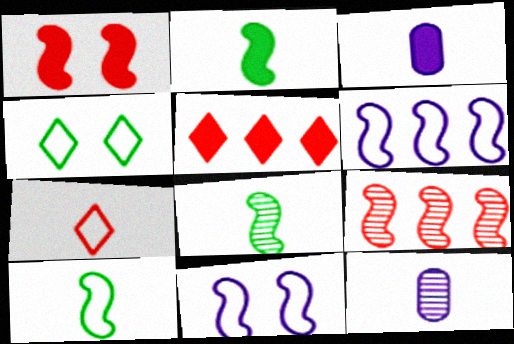[[1, 6, 8], 
[2, 7, 12], 
[2, 8, 10], 
[2, 9, 11], 
[3, 4, 9], 
[3, 7, 8]]